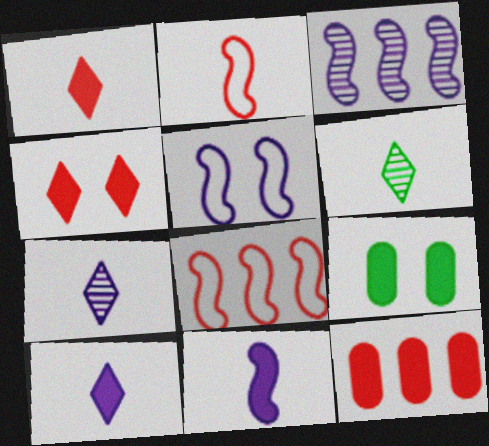[[3, 5, 11], 
[5, 6, 12], 
[7, 8, 9]]